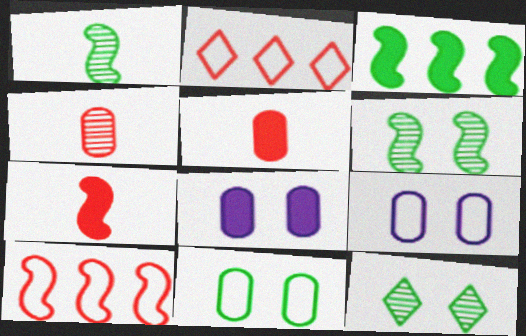[[1, 2, 8]]